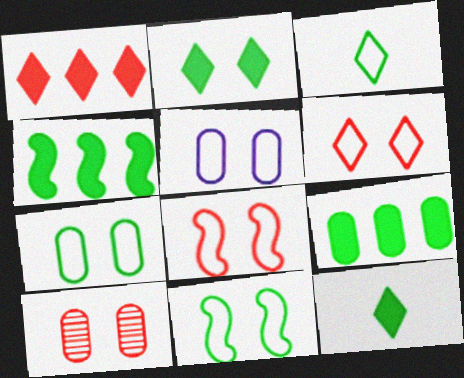[[5, 6, 11]]